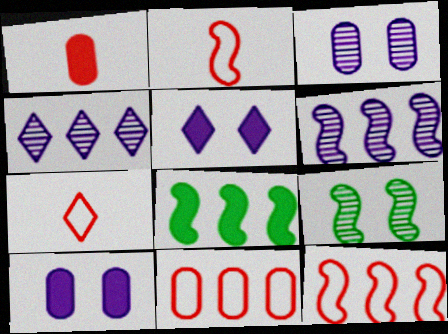[[1, 5, 8], 
[3, 7, 8], 
[4, 8, 11], 
[6, 8, 12]]